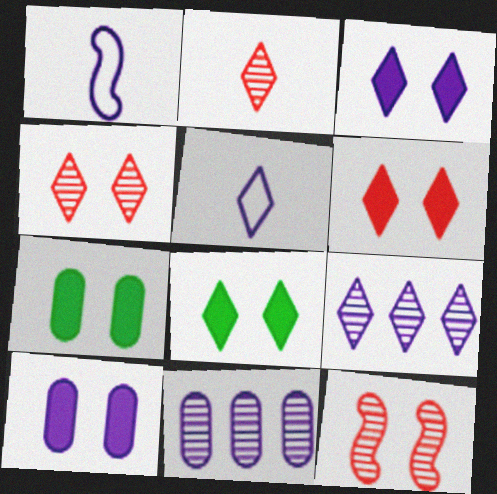[[1, 3, 11], 
[1, 9, 10], 
[3, 5, 9], 
[3, 6, 8]]